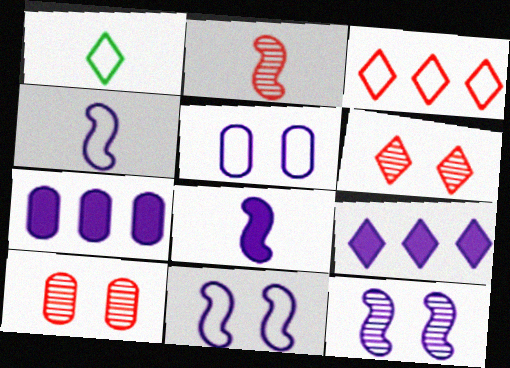[[1, 6, 9]]